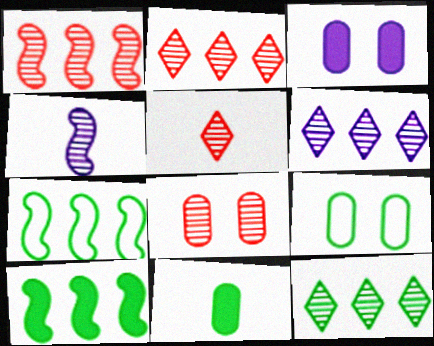[[1, 5, 8], 
[2, 6, 12], 
[3, 5, 7], 
[3, 8, 9], 
[4, 8, 12]]